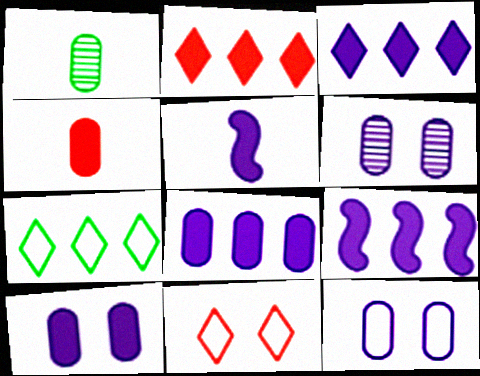[[1, 9, 11], 
[3, 5, 10], 
[3, 8, 9], 
[6, 10, 12]]